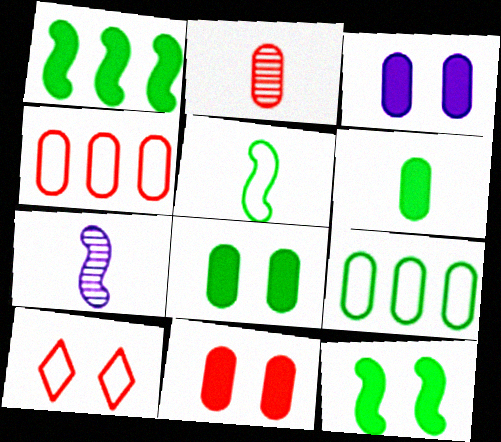[[2, 3, 9], 
[2, 4, 11], 
[3, 8, 11]]